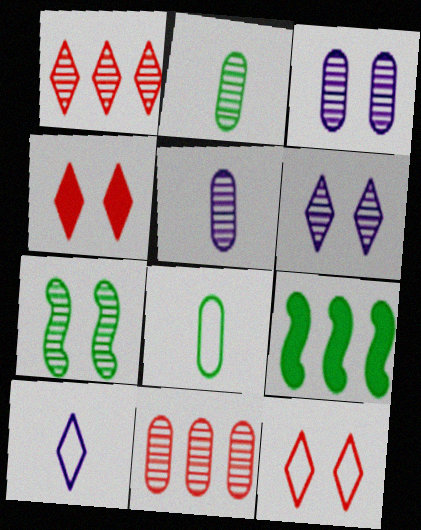[[1, 5, 7], 
[2, 3, 11], 
[5, 9, 12]]